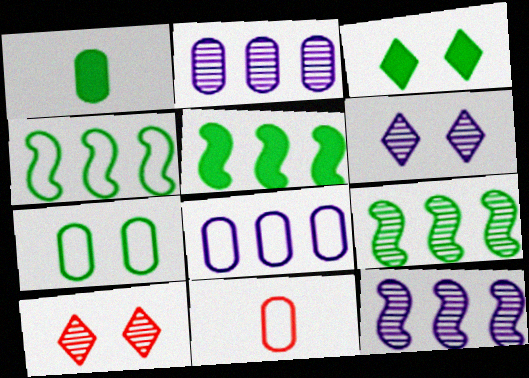[[1, 3, 5], 
[3, 11, 12], 
[4, 5, 9], 
[5, 6, 11], 
[7, 8, 11]]